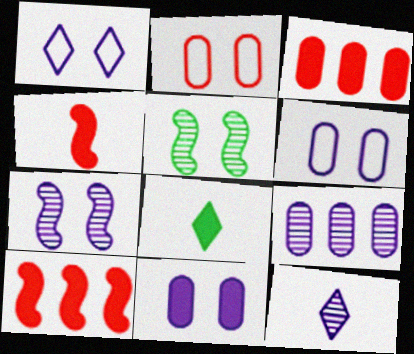[[1, 7, 11], 
[7, 9, 12], 
[8, 10, 11]]